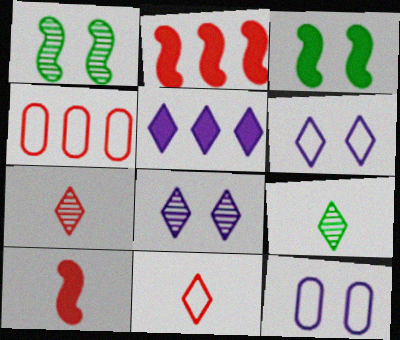[[2, 9, 12]]